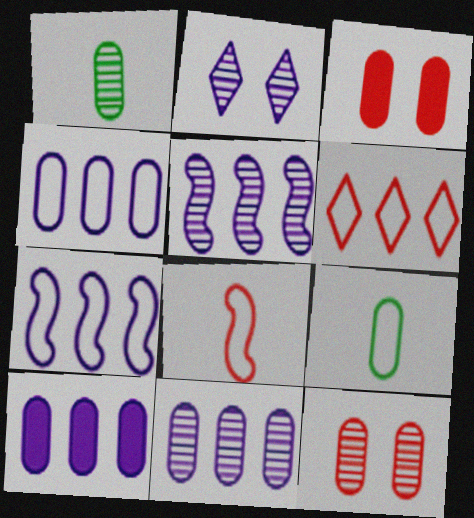[[1, 3, 4], 
[1, 11, 12], 
[3, 9, 11], 
[4, 10, 11], 
[9, 10, 12]]